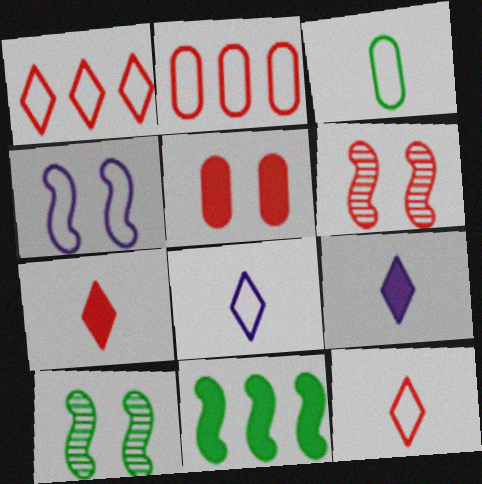[[1, 3, 4], 
[2, 6, 7], 
[2, 9, 10], 
[5, 9, 11]]